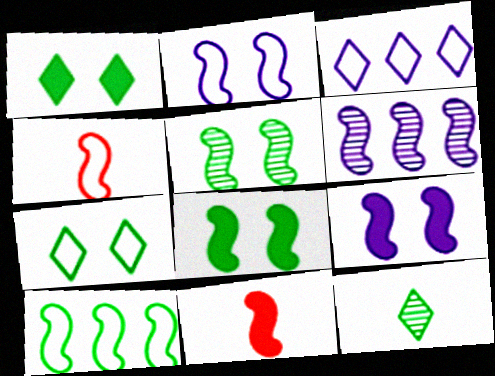[[2, 4, 10], 
[4, 6, 8]]